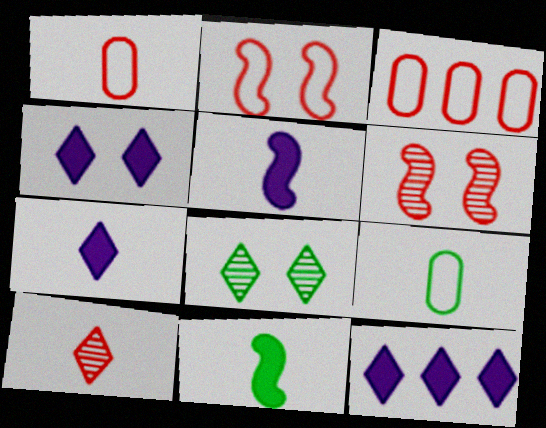[[3, 5, 8], 
[4, 7, 12], 
[5, 9, 10], 
[6, 9, 12]]